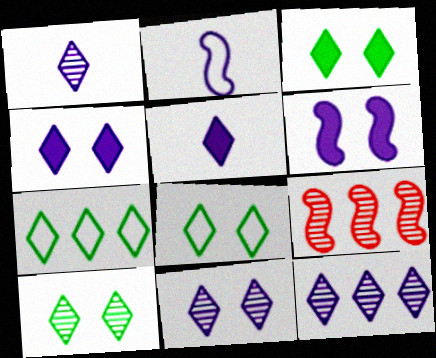[[1, 11, 12], 
[3, 8, 10]]